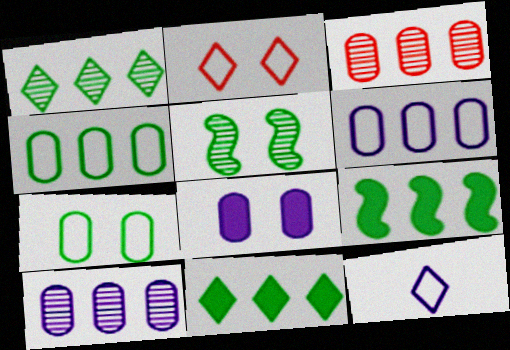[[1, 4, 9], 
[2, 5, 8]]